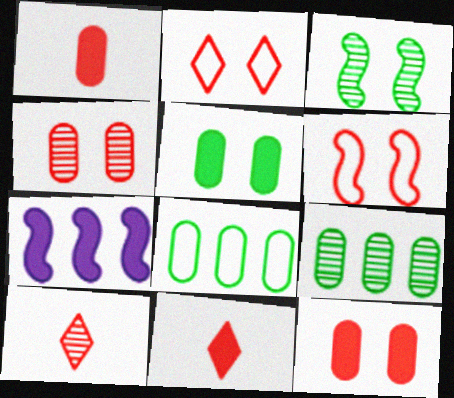[[5, 7, 11]]